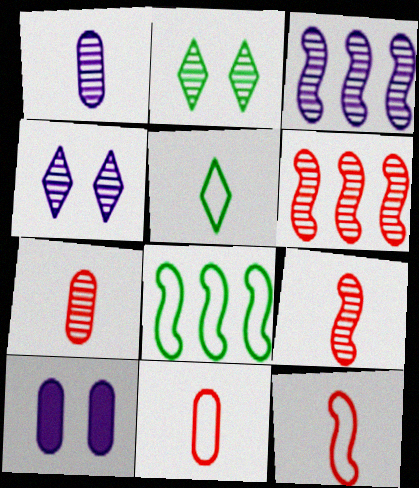[[1, 2, 6], 
[1, 3, 4], 
[2, 3, 7], 
[5, 6, 10]]